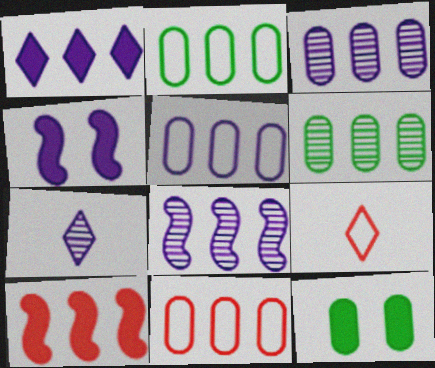[[1, 5, 8], 
[2, 5, 11], 
[4, 5, 7], 
[4, 6, 9], 
[8, 9, 12]]